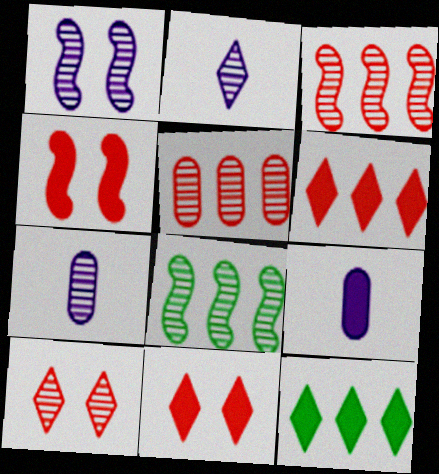[[4, 9, 12], 
[7, 8, 10]]